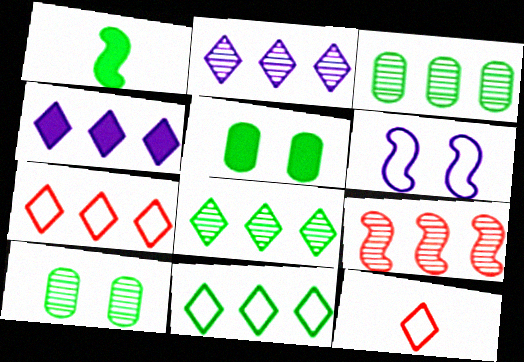[[1, 6, 9], 
[1, 10, 11], 
[2, 3, 9], 
[4, 7, 8]]